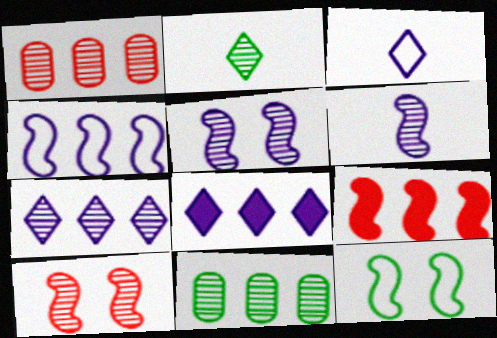[[1, 2, 5], 
[6, 9, 12]]